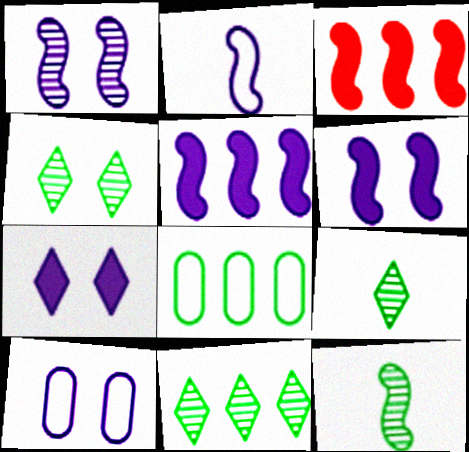[[1, 2, 5], 
[1, 7, 10], 
[3, 9, 10], 
[4, 9, 11]]